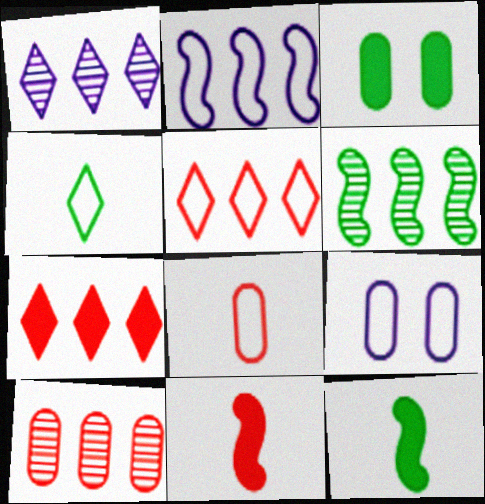[[1, 6, 10], 
[3, 4, 6]]